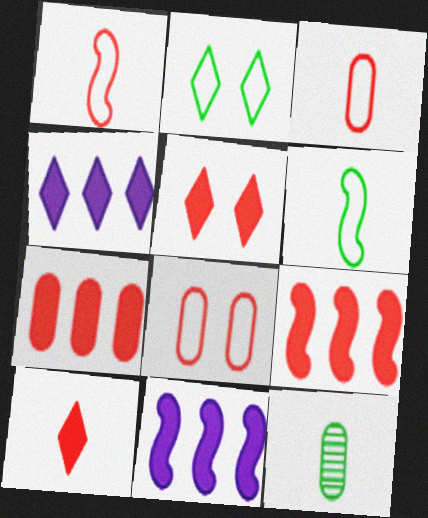[]